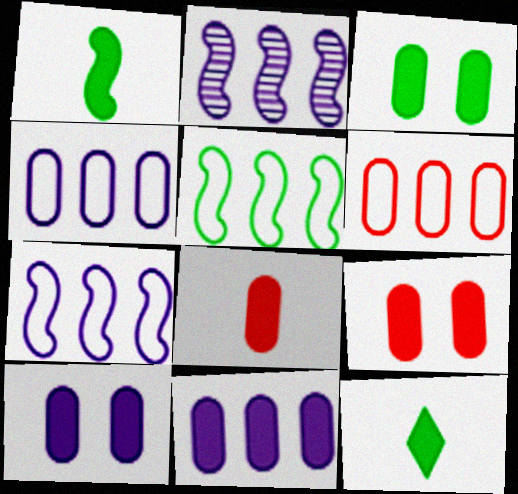[[3, 8, 11], 
[3, 9, 10]]